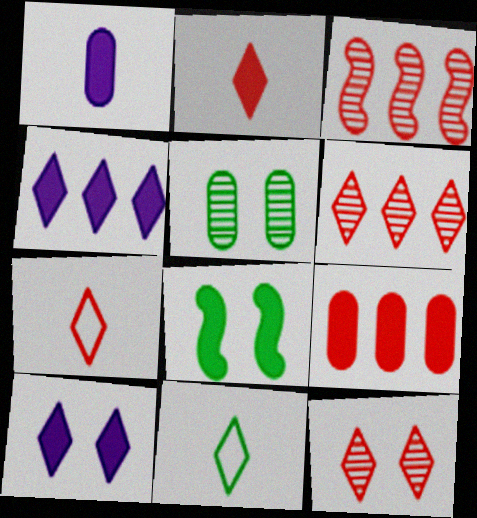[[4, 11, 12], 
[6, 10, 11]]